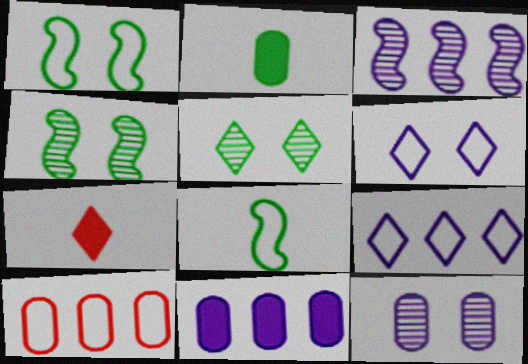[[2, 10, 12], 
[3, 9, 11], 
[5, 7, 9], 
[6, 8, 10]]